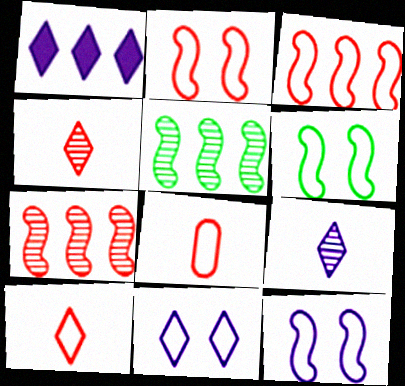[[1, 9, 11], 
[2, 6, 12]]